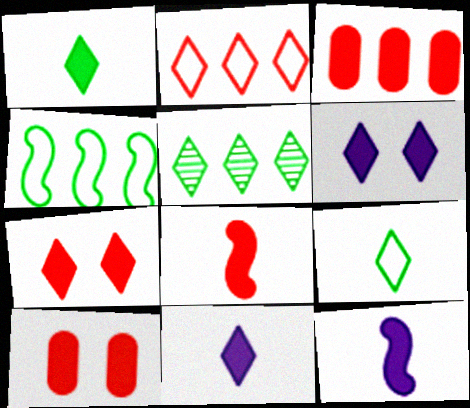[[3, 7, 8]]